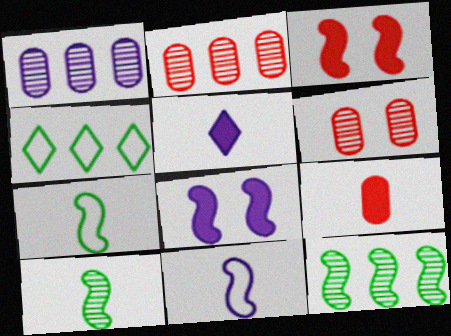[[3, 11, 12]]